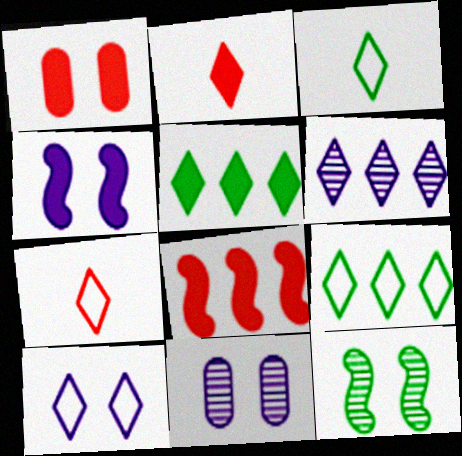[[1, 2, 8], 
[1, 10, 12], 
[3, 8, 11], 
[4, 10, 11], 
[7, 9, 10]]